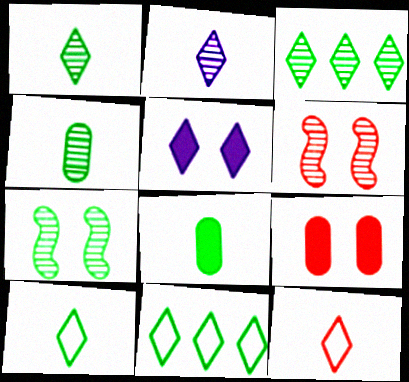[[3, 4, 7], 
[3, 5, 12], 
[7, 8, 11]]